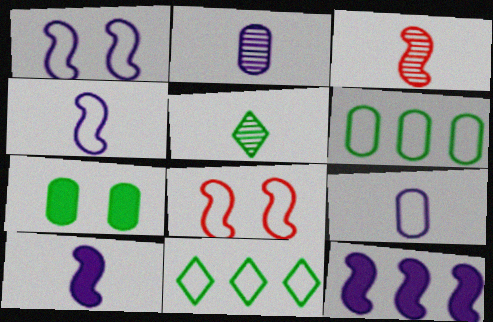[[2, 3, 5], 
[8, 9, 11]]